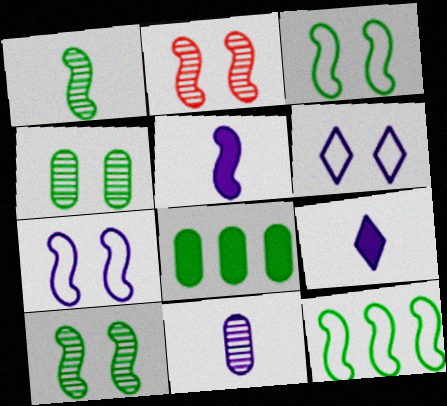[[2, 5, 12]]